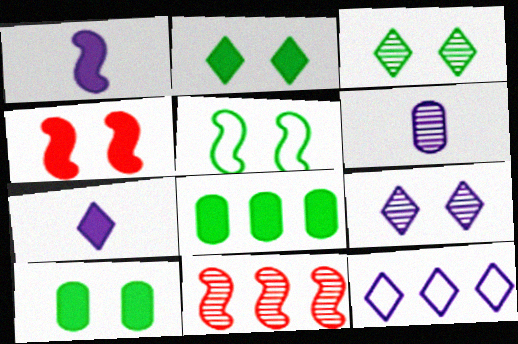[[1, 5, 11], 
[3, 5, 10], 
[3, 6, 11], 
[4, 7, 8], 
[7, 9, 12], 
[8, 11, 12]]